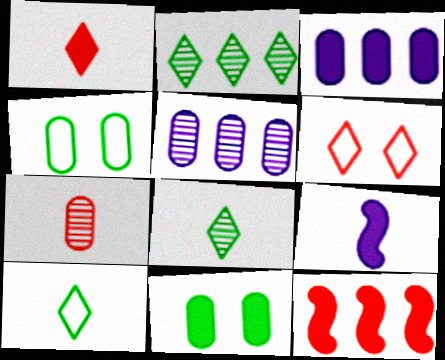[[3, 4, 7], 
[6, 7, 12], 
[7, 9, 10]]